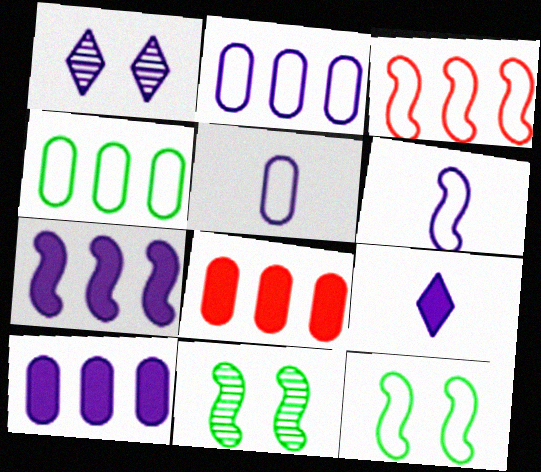[[1, 5, 7], 
[1, 6, 10], 
[3, 6, 12]]